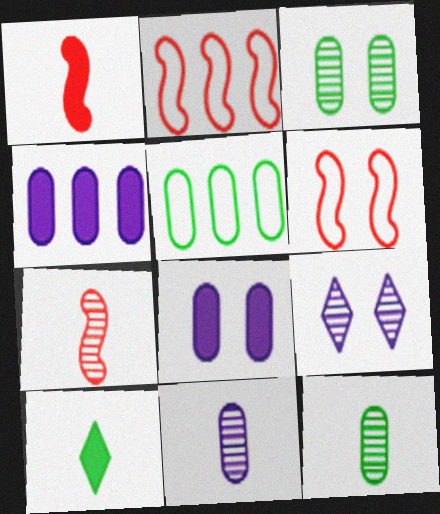[[1, 5, 9]]